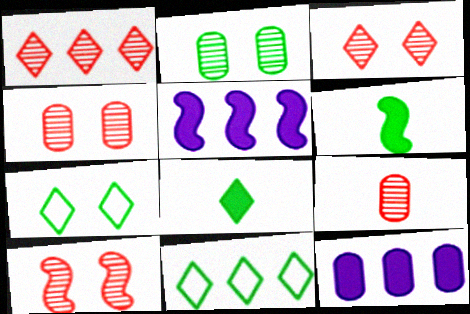[[1, 9, 10], 
[2, 6, 11], 
[3, 4, 10], 
[5, 7, 9]]